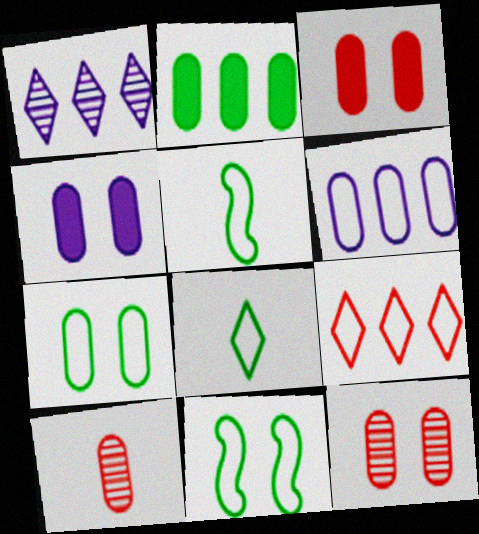[[1, 3, 5], 
[4, 7, 12]]